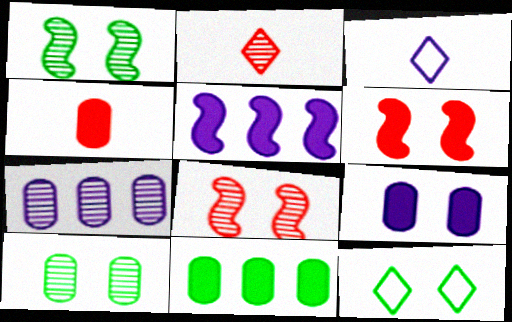[[1, 2, 7], 
[3, 8, 11], 
[4, 9, 11], 
[8, 9, 12]]